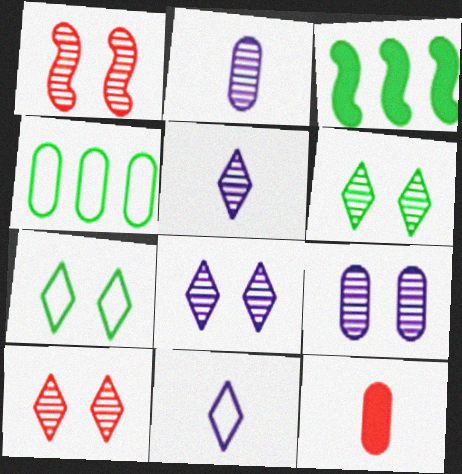[[1, 6, 9], 
[4, 9, 12], 
[6, 8, 10]]